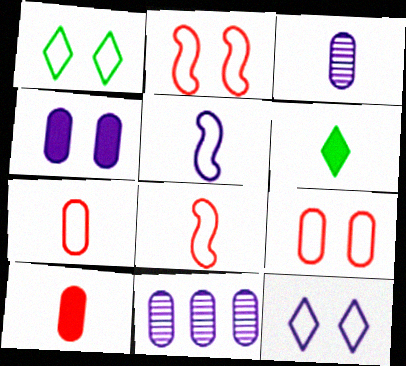[[2, 6, 11], 
[3, 6, 8]]